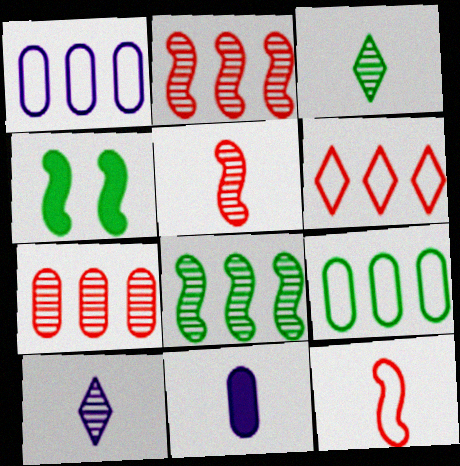[[3, 4, 9], 
[3, 11, 12]]